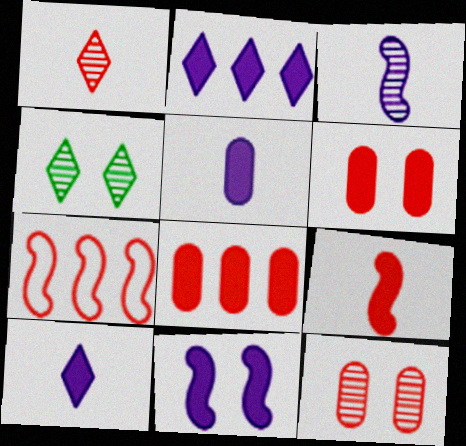[[1, 6, 7], 
[2, 5, 11], 
[4, 5, 7]]